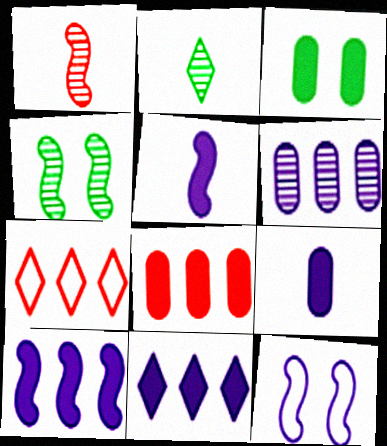[[2, 8, 12], 
[3, 8, 9], 
[4, 7, 9]]